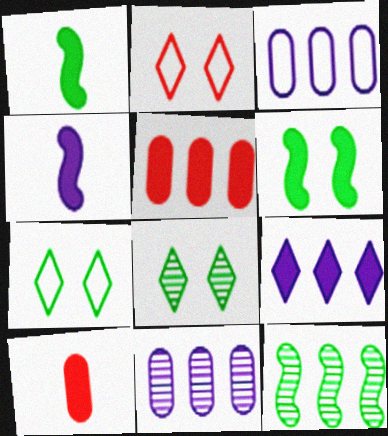[[1, 2, 11], 
[6, 9, 10]]